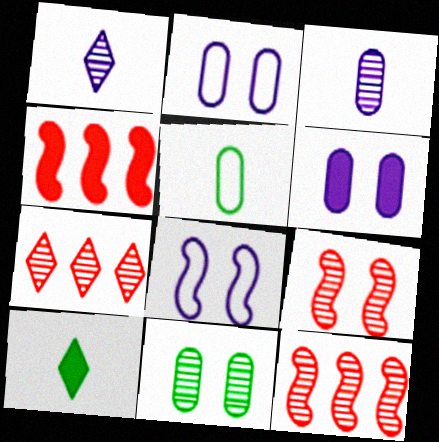[[1, 11, 12], 
[2, 10, 12], 
[4, 6, 10]]